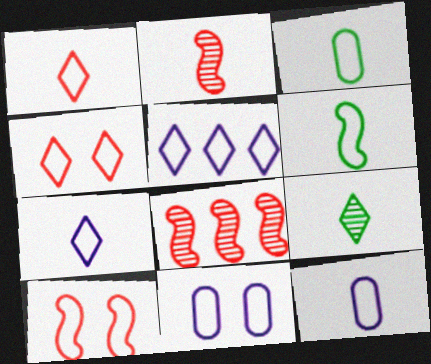[[1, 6, 12], 
[3, 5, 10]]